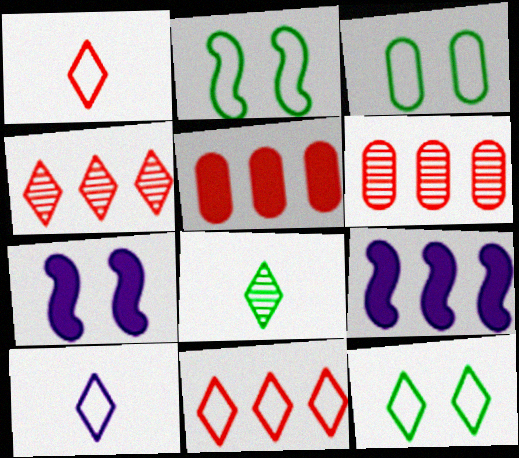[[2, 3, 12], 
[10, 11, 12]]